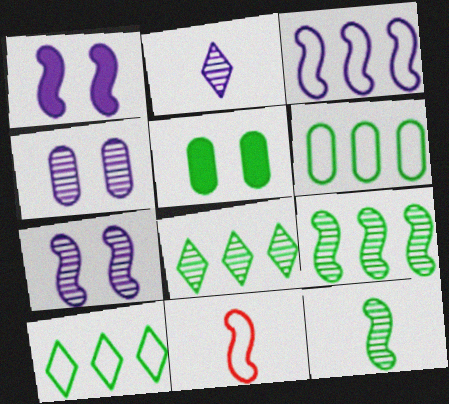[[1, 9, 11], 
[5, 10, 12]]